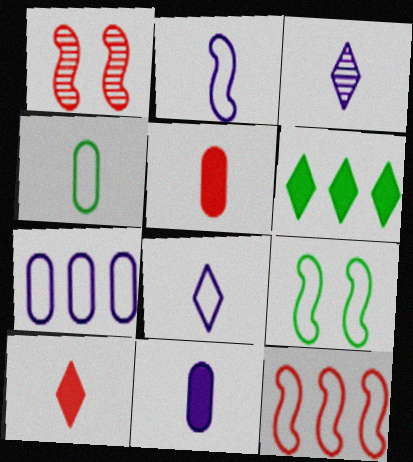[[2, 3, 11], 
[2, 9, 12]]